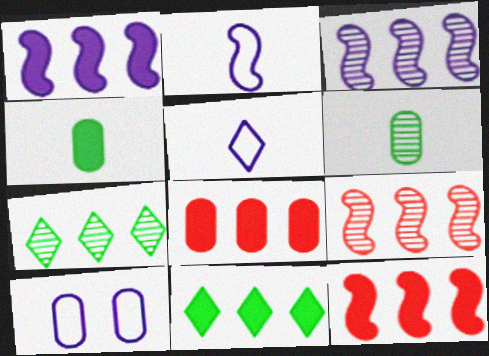[[1, 8, 11], 
[6, 8, 10]]